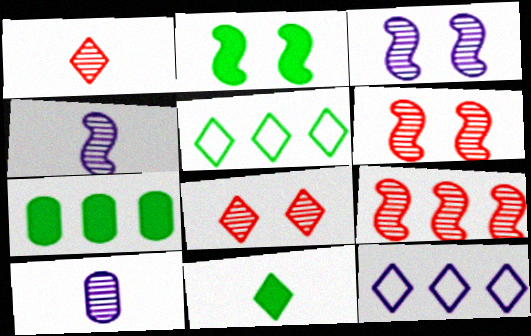[[2, 7, 11], 
[7, 9, 12], 
[8, 11, 12]]